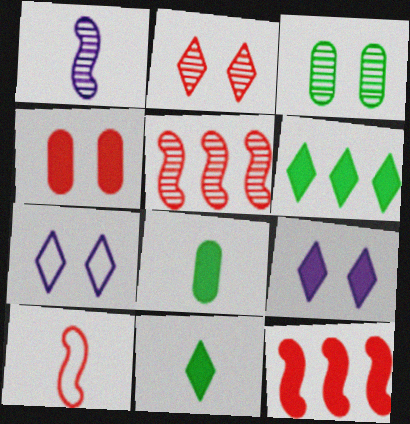[[5, 7, 8], 
[8, 9, 12]]